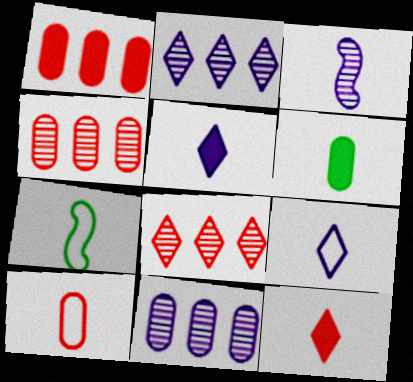[[7, 9, 10]]